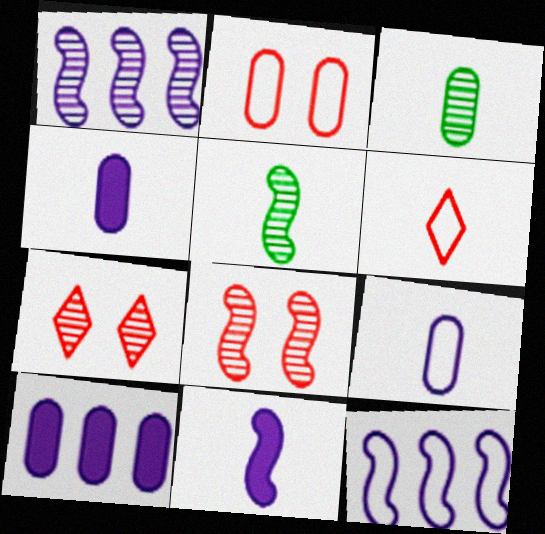[[1, 3, 7], 
[1, 5, 8], 
[2, 3, 10], 
[3, 6, 11], 
[4, 5, 6]]